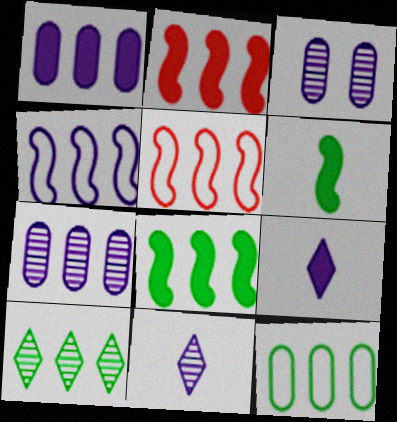[[1, 5, 10], 
[3, 4, 9], 
[8, 10, 12]]